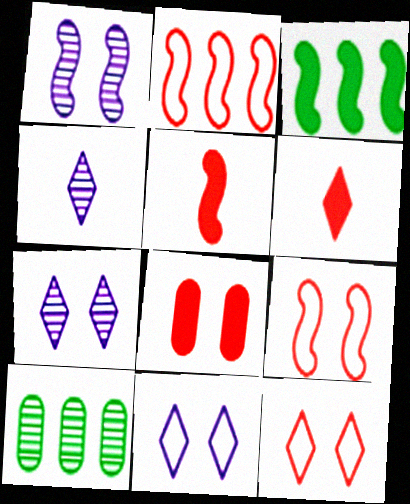[[5, 10, 11]]